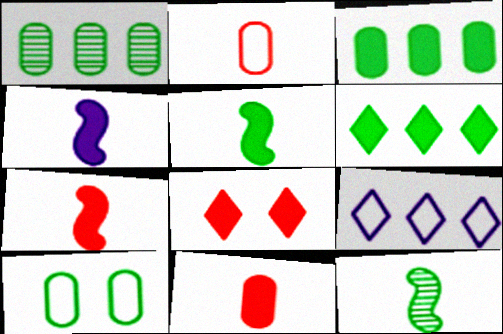[[3, 4, 8], 
[4, 5, 7], 
[6, 10, 12]]